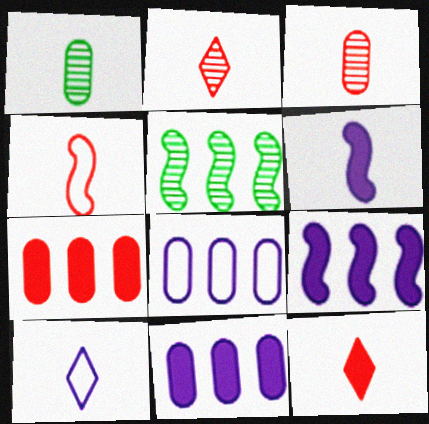[[3, 4, 12]]